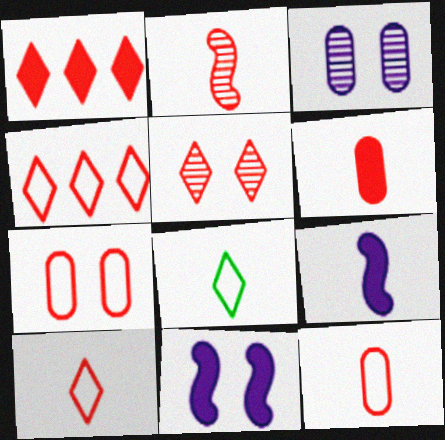[[1, 2, 7], 
[1, 5, 10], 
[2, 6, 10]]